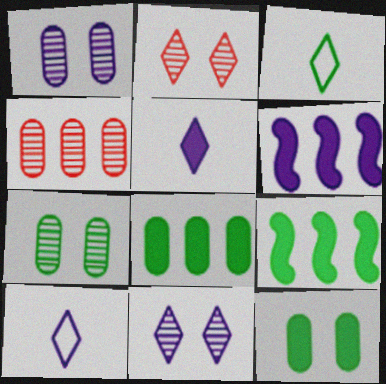[[1, 6, 10], 
[3, 7, 9]]